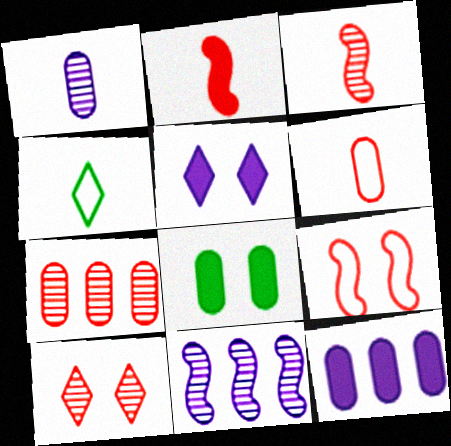[[1, 2, 4], 
[3, 7, 10]]